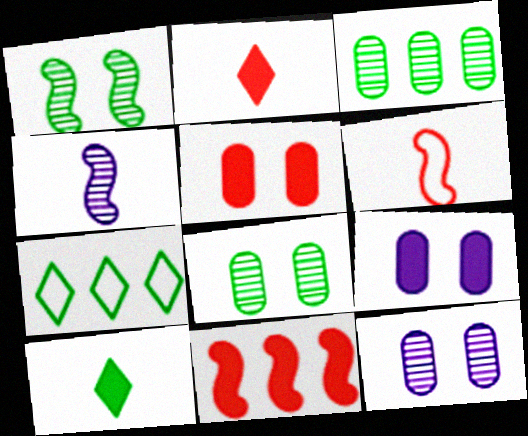[[2, 5, 11], 
[4, 5, 7], 
[9, 10, 11]]